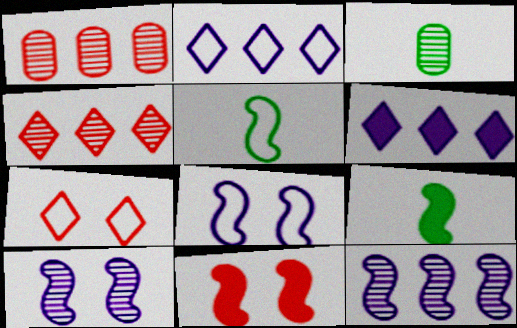[[2, 3, 11], 
[3, 4, 10], 
[5, 11, 12]]